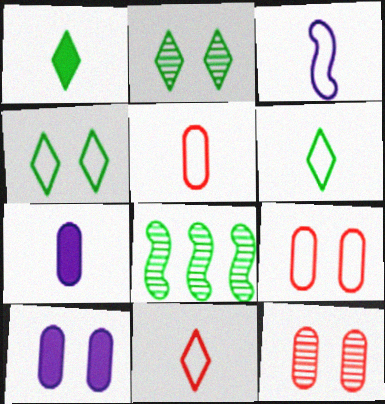[[3, 5, 6], 
[8, 10, 11]]